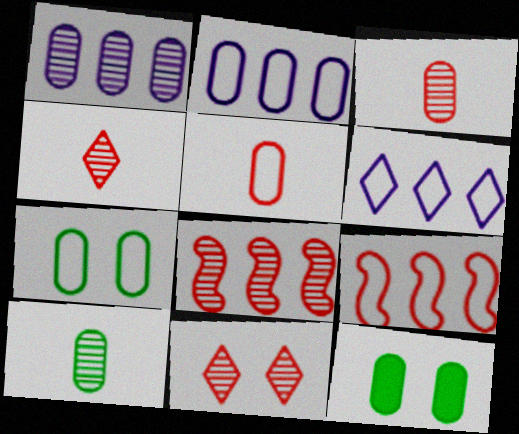[[1, 5, 12], 
[2, 3, 12], 
[2, 5, 7], 
[3, 8, 11]]